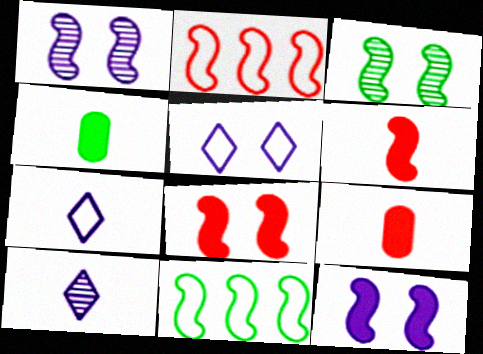[[1, 6, 11]]